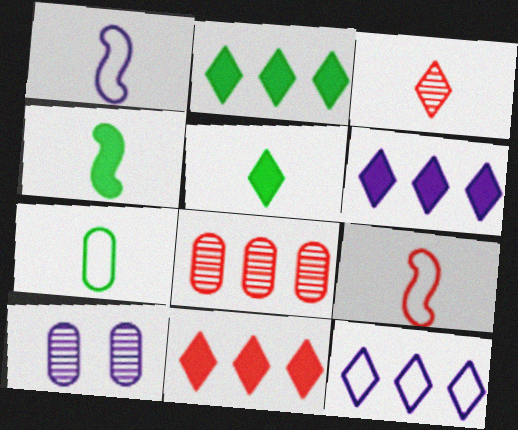[[1, 6, 10], 
[2, 6, 11], 
[2, 9, 10]]